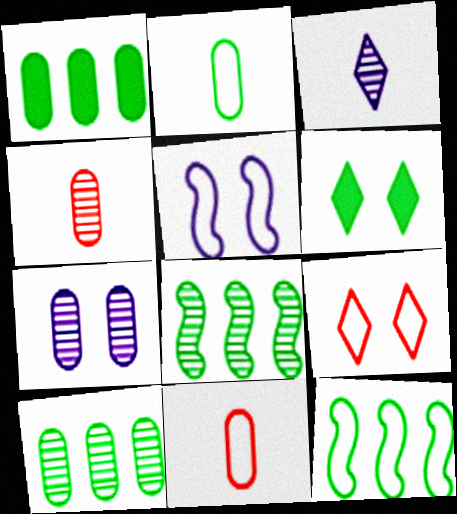[[1, 7, 11], 
[2, 6, 8], 
[4, 7, 10]]